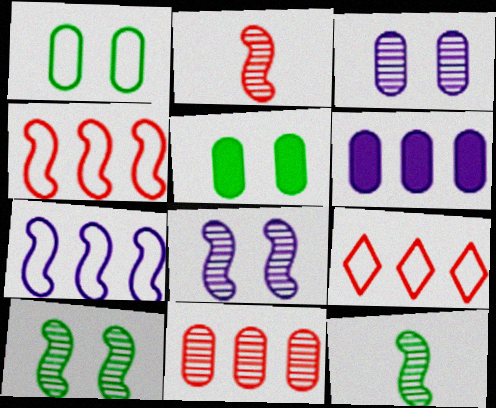[]